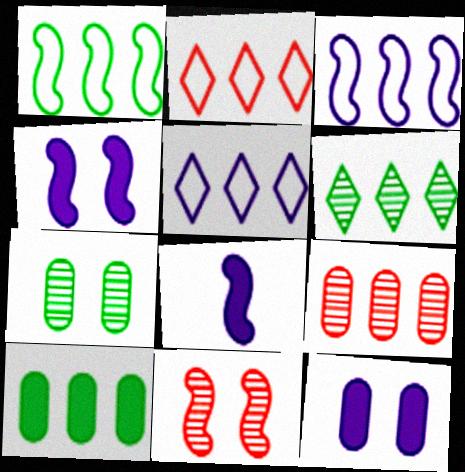[[1, 6, 10], 
[1, 8, 11], 
[2, 7, 8]]